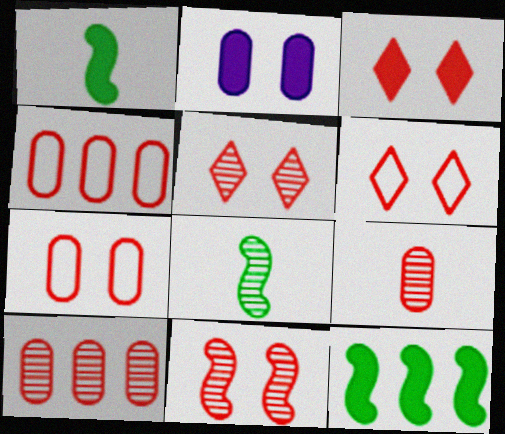[[3, 5, 6], 
[3, 7, 11]]